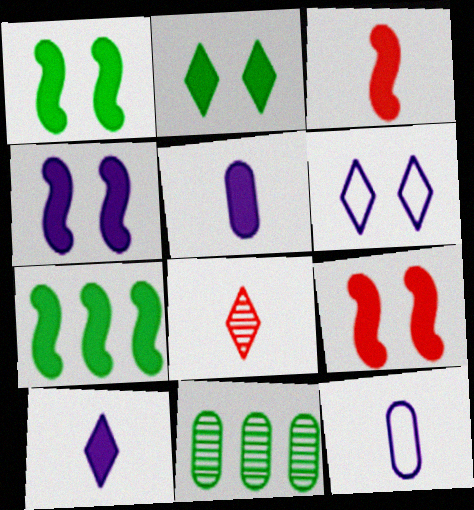[[1, 4, 9], 
[3, 4, 7], 
[3, 6, 11]]